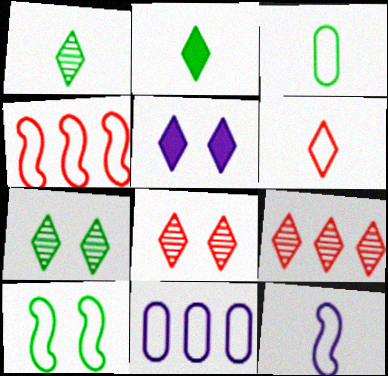[[3, 6, 12], 
[4, 10, 12], 
[6, 10, 11]]